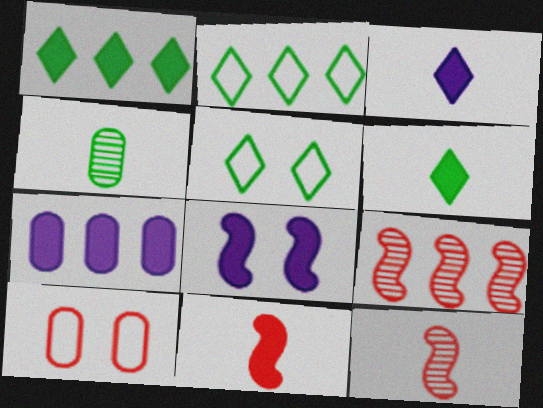[[2, 7, 9], 
[3, 7, 8], 
[4, 7, 10], 
[5, 7, 12]]